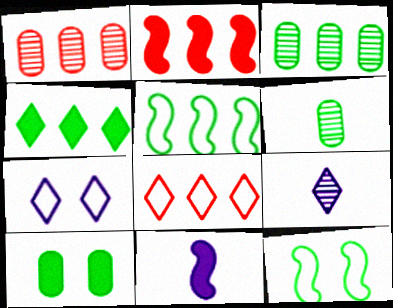[[1, 2, 8], 
[2, 6, 7], 
[3, 4, 5], 
[4, 6, 12]]